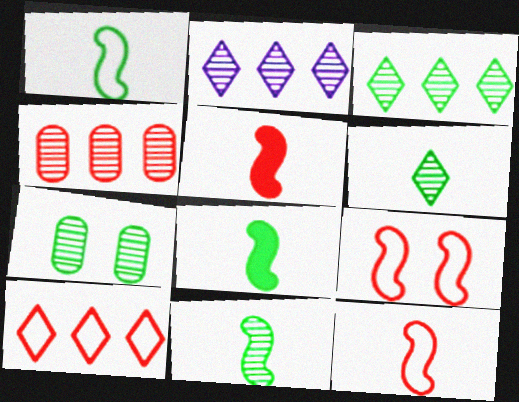[[1, 8, 11], 
[3, 7, 11]]